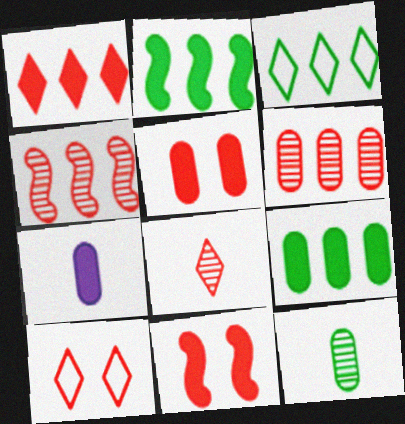[[1, 8, 10], 
[5, 7, 9]]